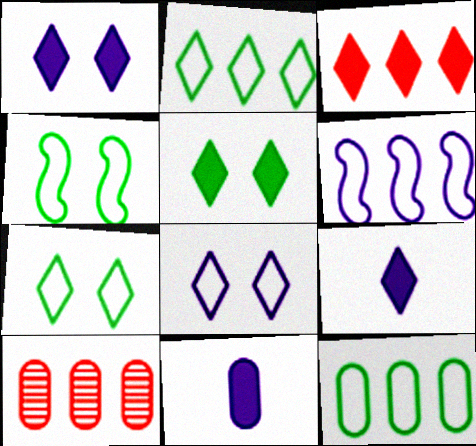[[3, 5, 9], 
[4, 9, 10]]